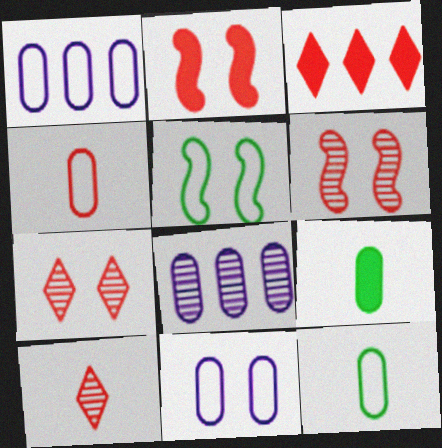[[3, 4, 6]]